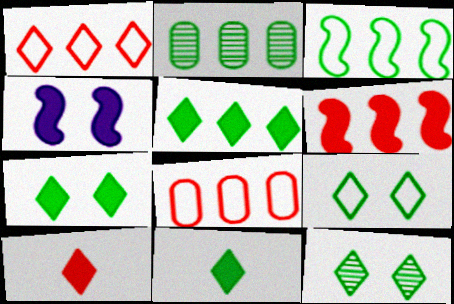[[2, 3, 5], 
[5, 7, 11], 
[7, 9, 12]]